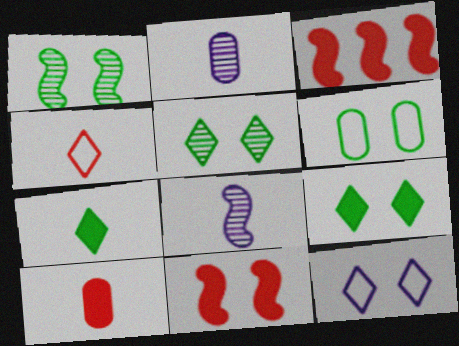[[1, 6, 9]]